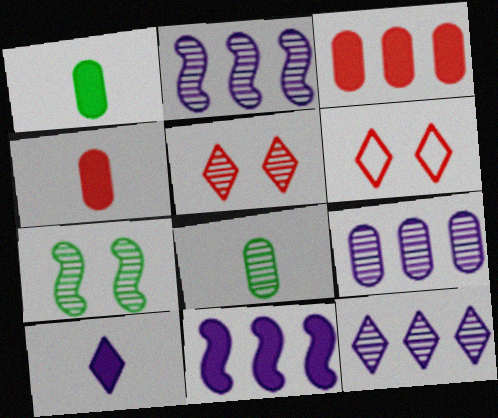[[1, 2, 6], 
[2, 5, 8], 
[2, 9, 12], 
[6, 8, 11]]